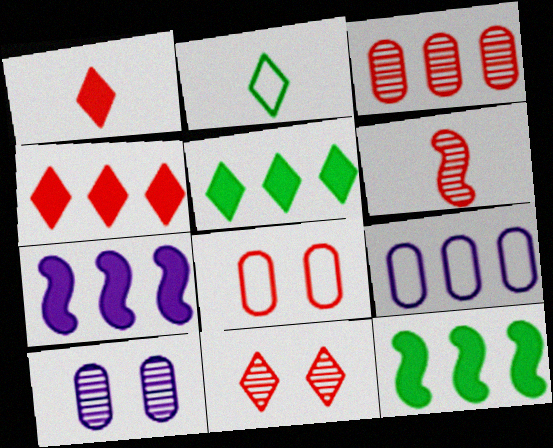[[3, 6, 11], 
[4, 6, 8]]